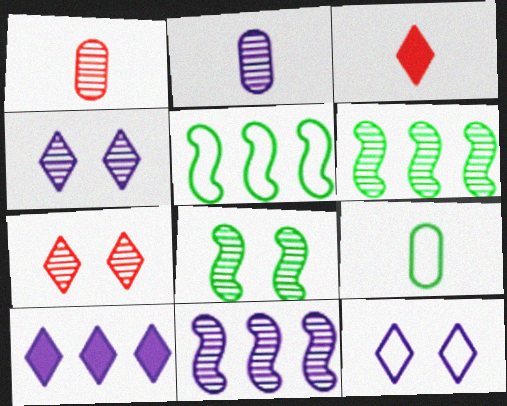[[1, 4, 6], 
[2, 4, 11], 
[2, 6, 7]]